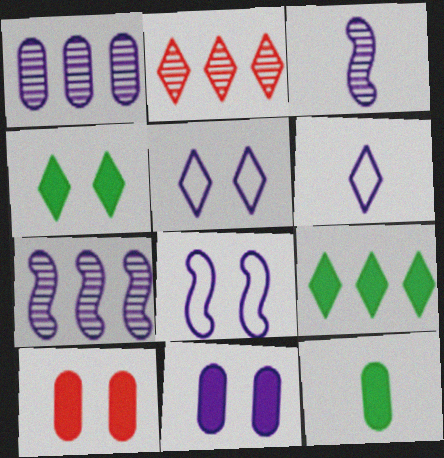[[2, 4, 6], 
[2, 8, 12], 
[6, 7, 11]]